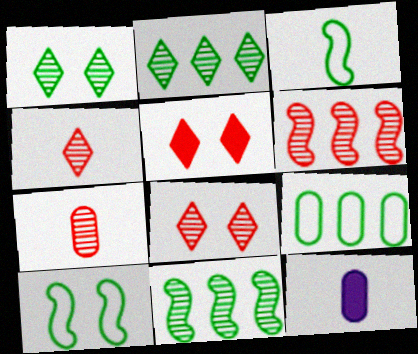[[3, 4, 12], 
[6, 7, 8]]